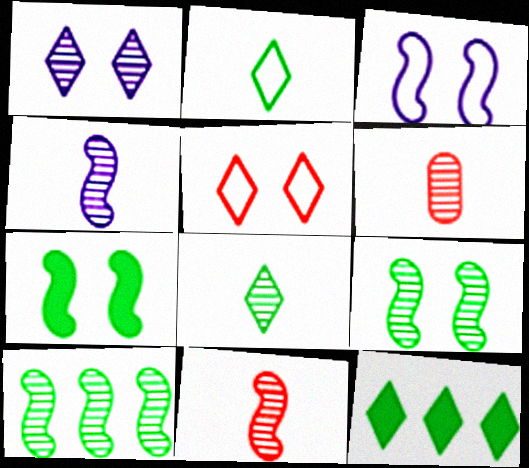[[1, 6, 10], 
[3, 6, 12], 
[4, 6, 8]]